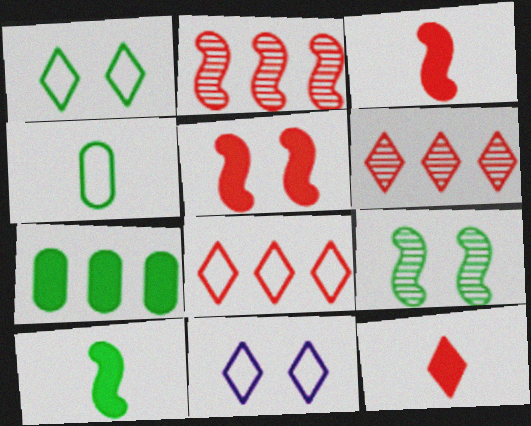[]